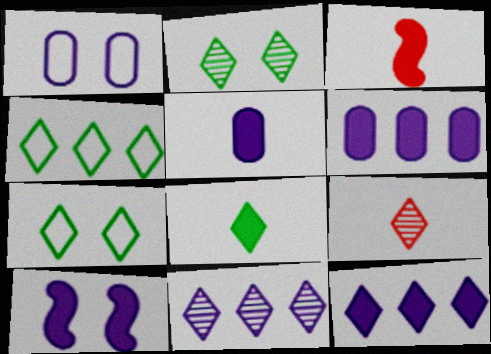[[2, 4, 8], 
[2, 9, 11], 
[3, 5, 8], 
[5, 10, 12], 
[7, 9, 12]]